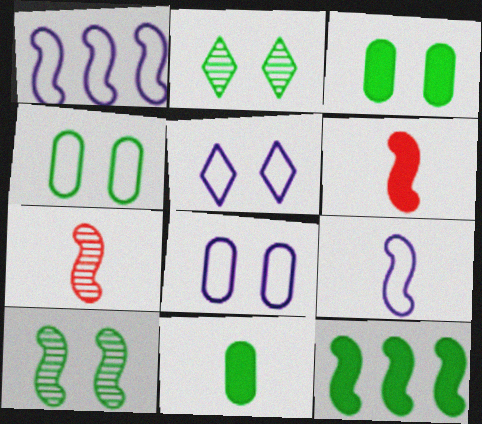[[1, 6, 10]]